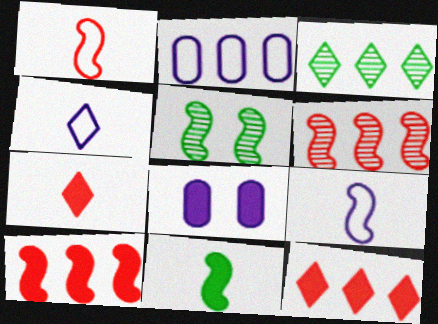[[1, 3, 8], 
[2, 3, 10], 
[2, 5, 7], 
[5, 9, 10], 
[8, 11, 12]]